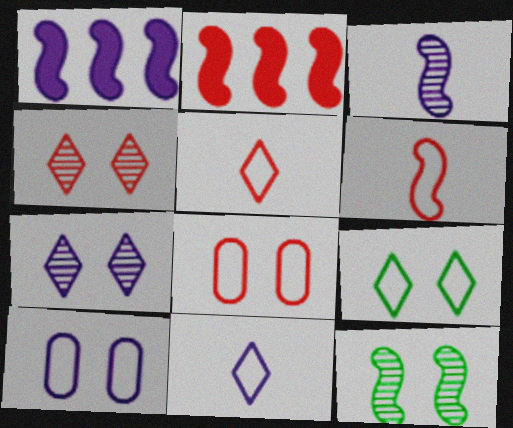[[1, 6, 12]]